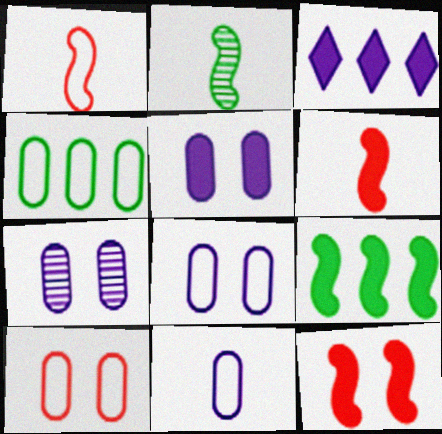[[2, 3, 10], 
[4, 10, 11], 
[5, 7, 8]]